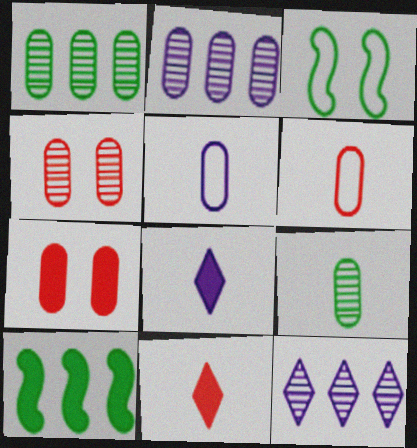[[1, 5, 7], 
[2, 3, 11], 
[2, 4, 9], 
[7, 8, 10]]